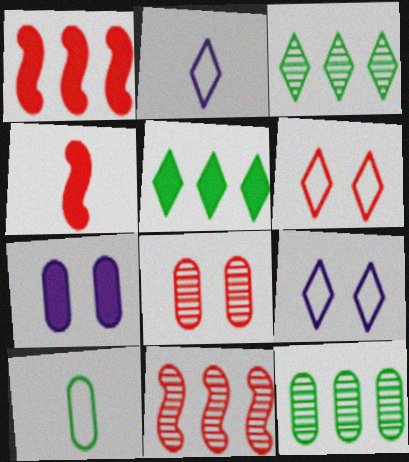[[4, 5, 7], 
[4, 9, 12]]